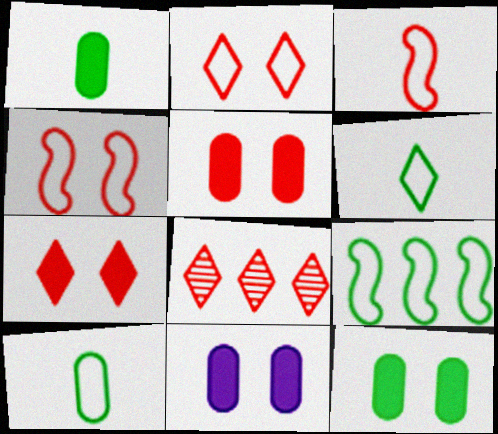[[3, 5, 8], 
[5, 11, 12]]